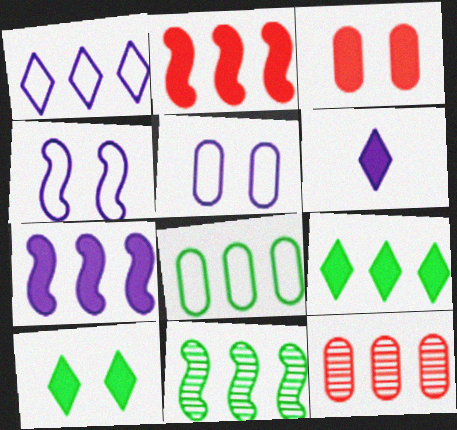[[8, 9, 11]]